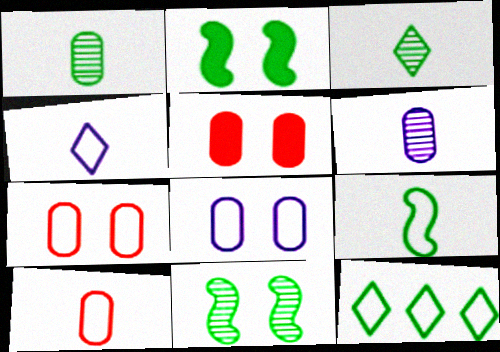[[1, 2, 12], 
[4, 9, 10]]